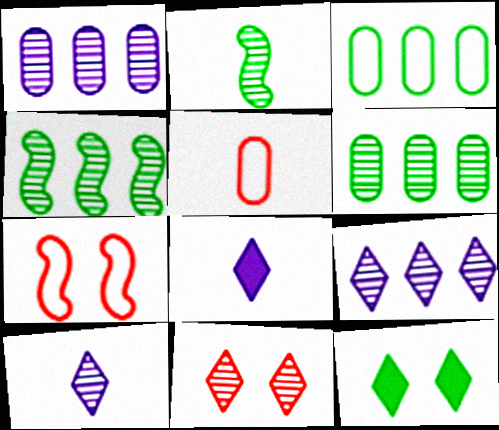[[1, 2, 11], 
[2, 3, 12], 
[2, 5, 8], 
[6, 7, 8]]